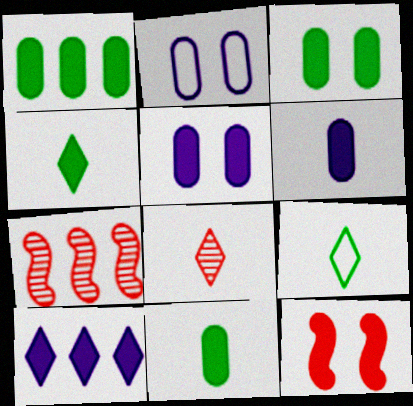[[1, 3, 11], 
[2, 4, 7], 
[5, 7, 9], 
[10, 11, 12]]